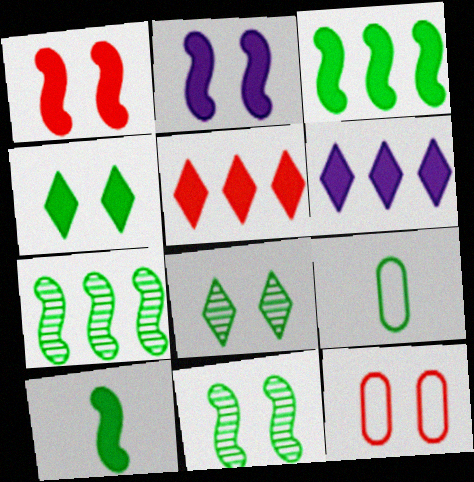[[2, 8, 12], 
[3, 8, 9], 
[4, 7, 9]]